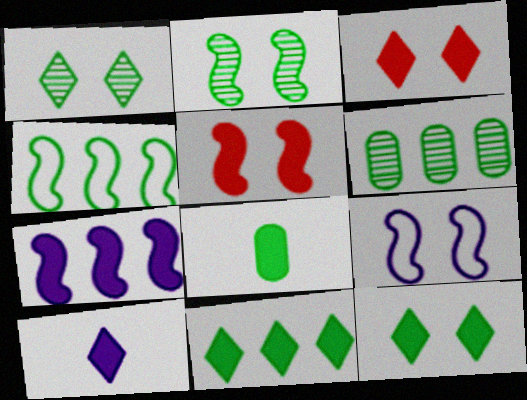[[1, 4, 8], 
[2, 5, 9], 
[3, 7, 8], 
[3, 10, 11], 
[4, 6, 11]]